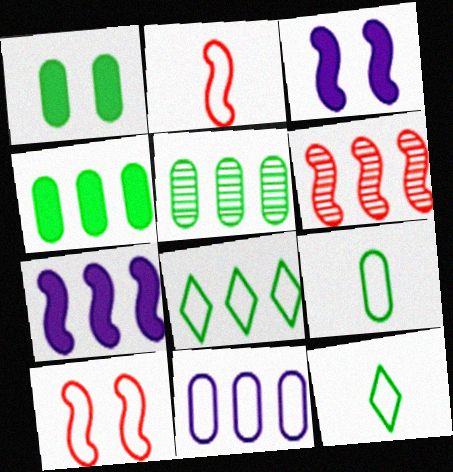[[1, 5, 9], 
[10, 11, 12]]